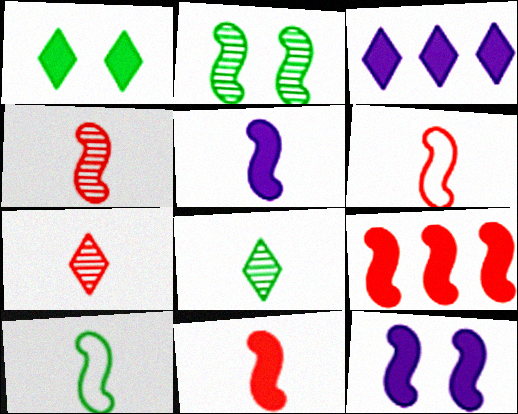[[4, 5, 10], 
[4, 6, 11]]